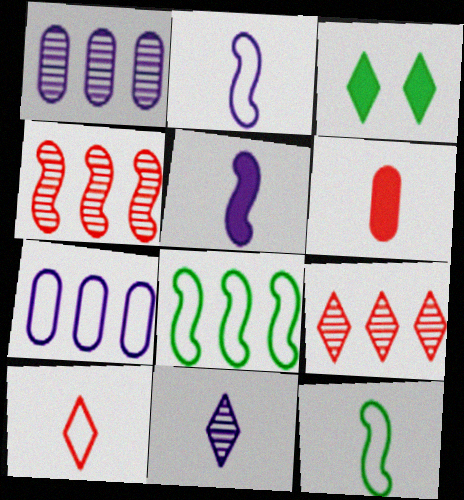[[6, 11, 12]]